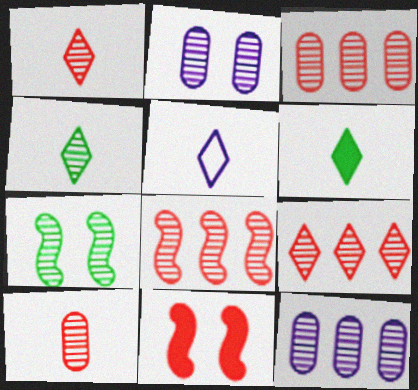[[1, 5, 6], 
[1, 7, 12], 
[2, 4, 8], 
[3, 8, 9]]